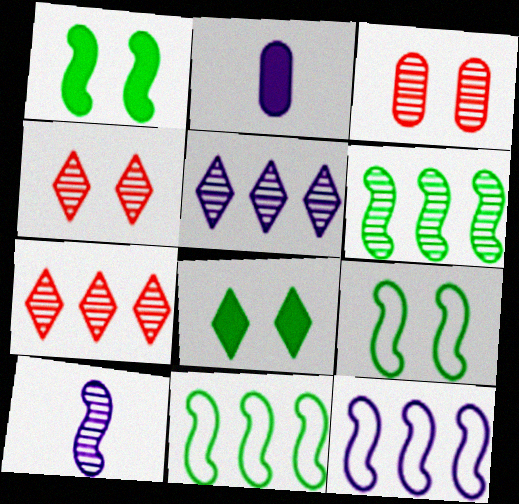[[2, 4, 11], 
[2, 7, 9]]